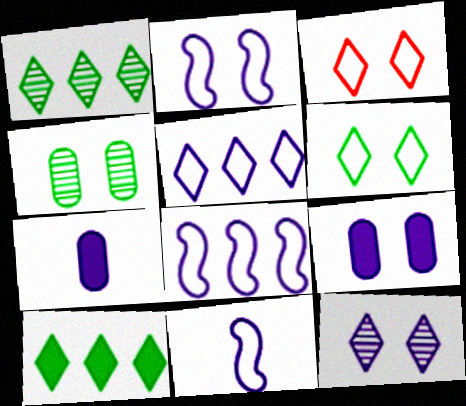[[2, 8, 11], 
[2, 9, 12], 
[7, 8, 12]]